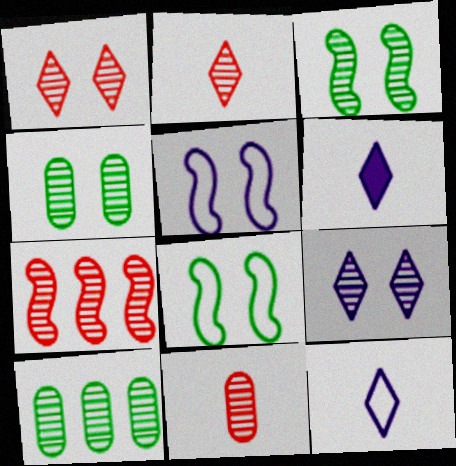[[1, 7, 11]]